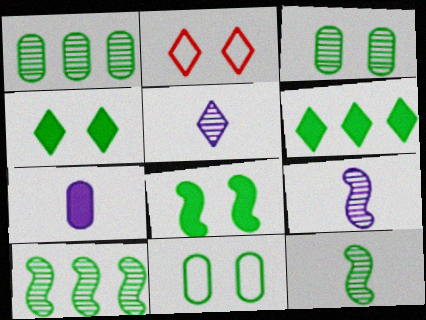[[2, 5, 6], 
[2, 7, 10], 
[6, 11, 12]]